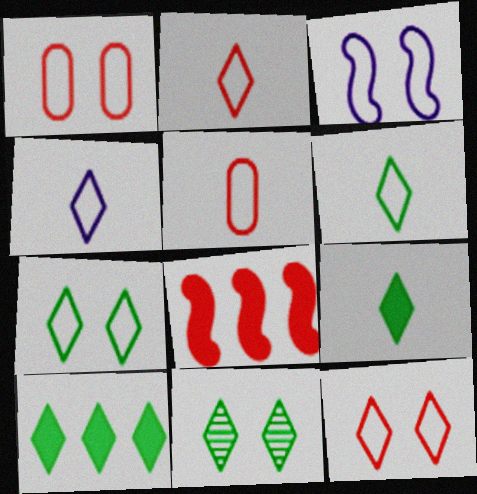[[1, 3, 7], 
[2, 4, 6], 
[6, 10, 11]]